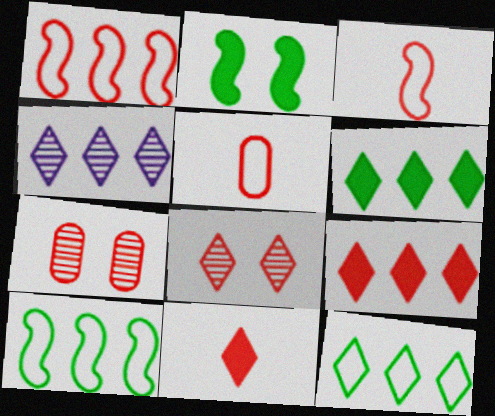[[1, 7, 11], 
[2, 4, 5], 
[3, 7, 9], 
[4, 9, 12]]